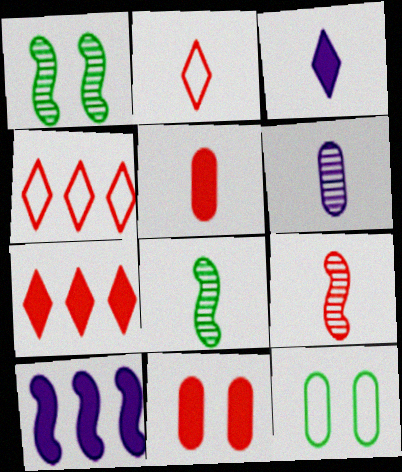[[2, 5, 9], 
[4, 9, 11]]